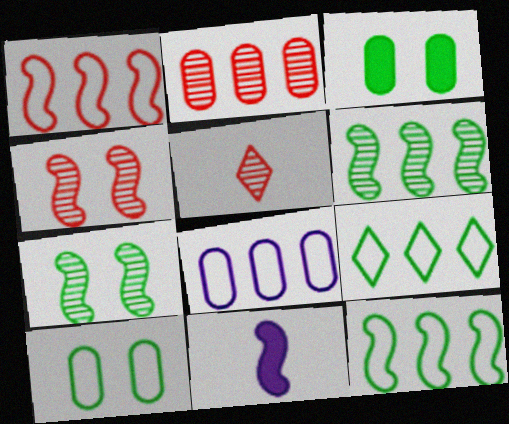[[1, 7, 11], 
[1, 8, 9], 
[2, 4, 5], 
[4, 11, 12]]